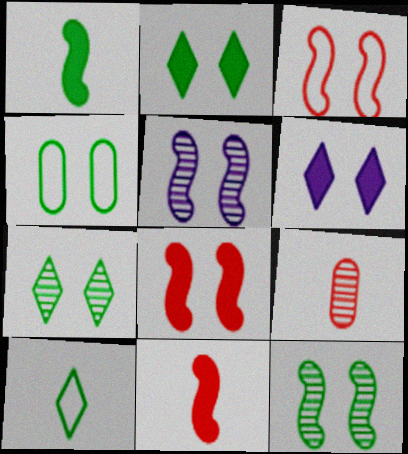[[2, 4, 12]]